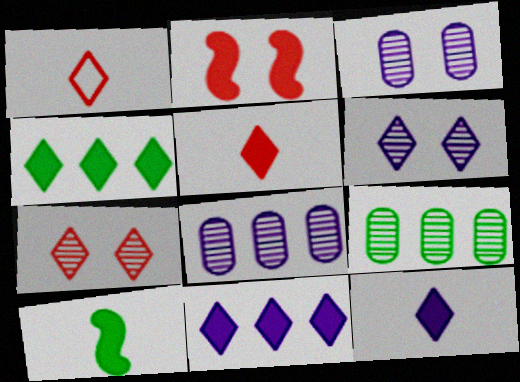[[1, 4, 6]]